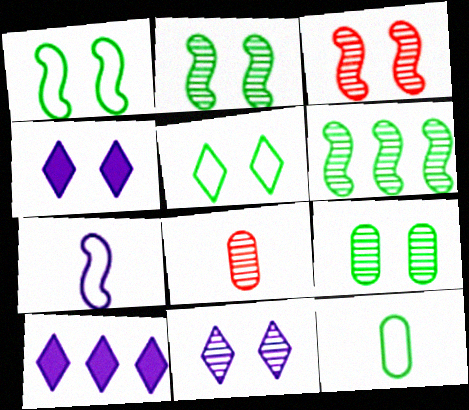[[1, 8, 10], 
[3, 9, 11], 
[3, 10, 12], 
[6, 8, 11]]